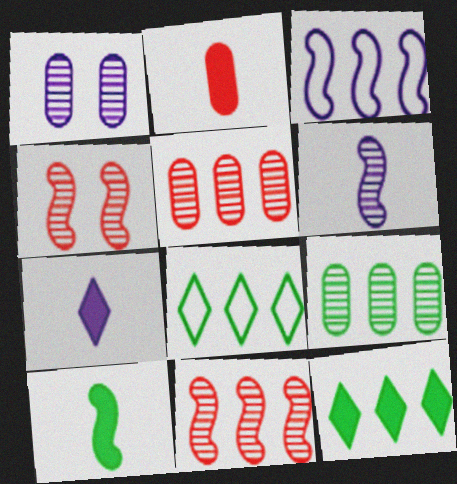[[1, 3, 7], 
[2, 7, 10], 
[3, 4, 10], 
[3, 5, 12]]